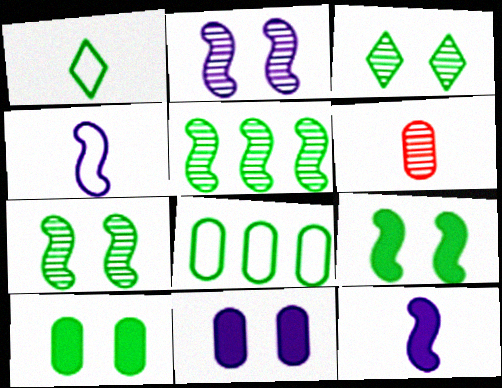[[1, 5, 10], 
[1, 6, 12], 
[6, 8, 11]]